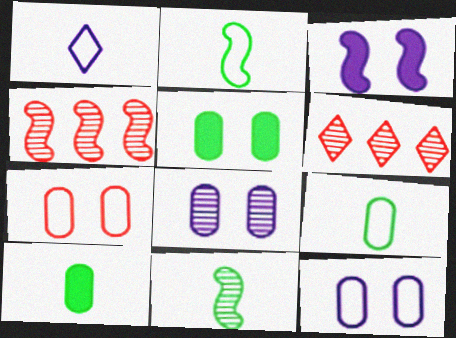[[1, 4, 5], 
[2, 3, 4], 
[3, 6, 9], 
[5, 7, 8], 
[6, 8, 11]]